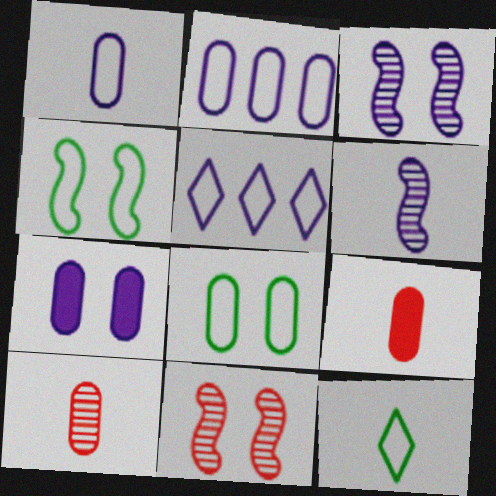[[5, 6, 7], 
[6, 9, 12]]